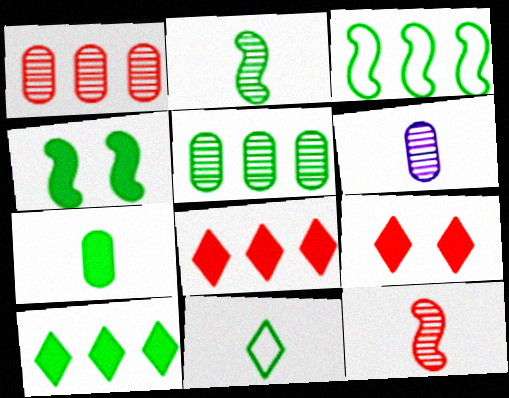[[2, 3, 4], 
[2, 7, 11], 
[3, 5, 10], 
[3, 6, 9], 
[4, 5, 11], 
[4, 7, 10]]